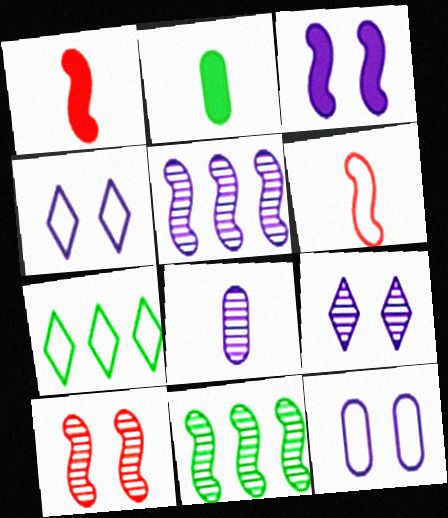[[3, 6, 11], 
[3, 9, 12], 
[5, 8, 9], 
[6, 7, 12]]